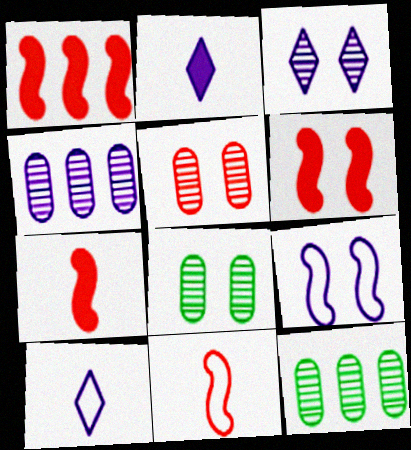[[1, 6, 7], 
[1, 8, 10], 
[2, 4, 9], 
[6, 10, 12]]